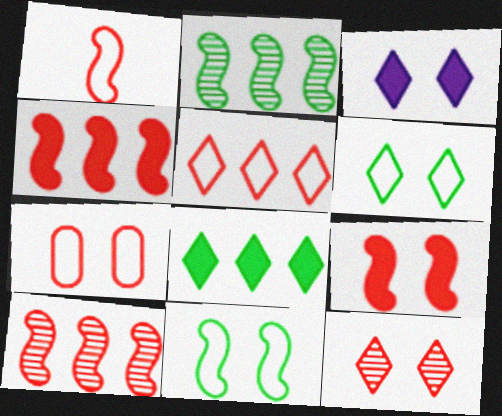[[1, 5, 7], 
[1, 9, 10], 
[3, 6, 12], 
[7, 9, 12]]